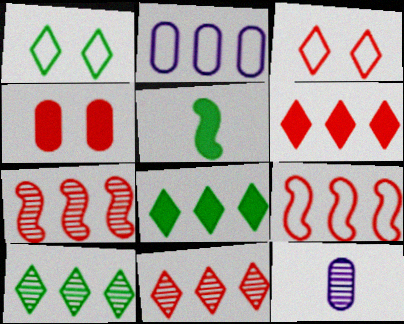[[2, 7, 8]]